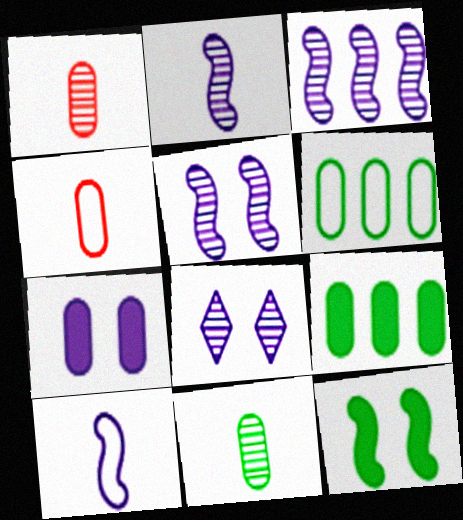[[1, 6, 7], 
[2, 3, 5]]